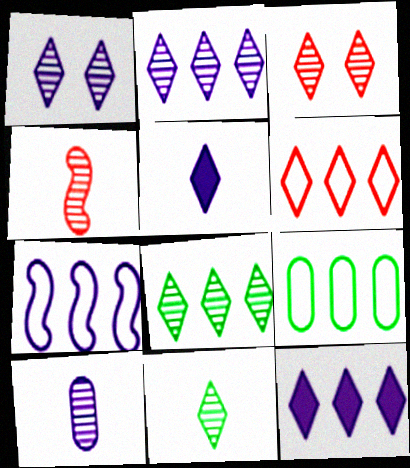[[2, 3, 11], 
[4, 10, 11], 
[6, 7, 9], 
[6, 8, 12]]